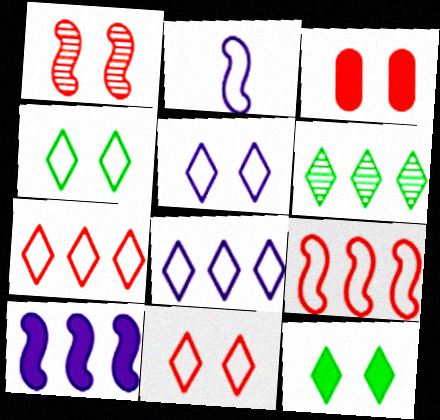[[1, 3, 11], 
[2, 3, 6], 
[4, 5, 11]]